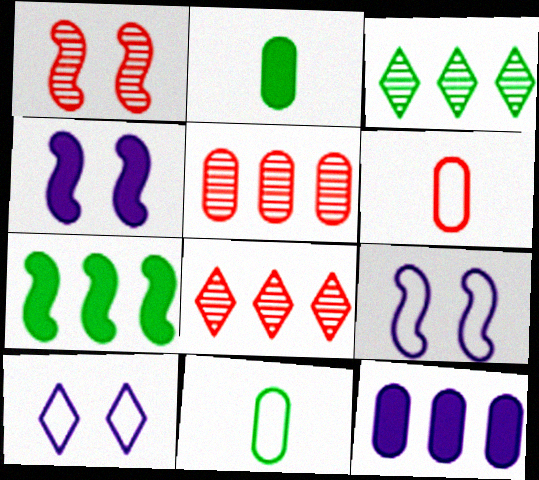[[2, 8, 9], 
[3, 4, 6], 
[4, 8, 11]]